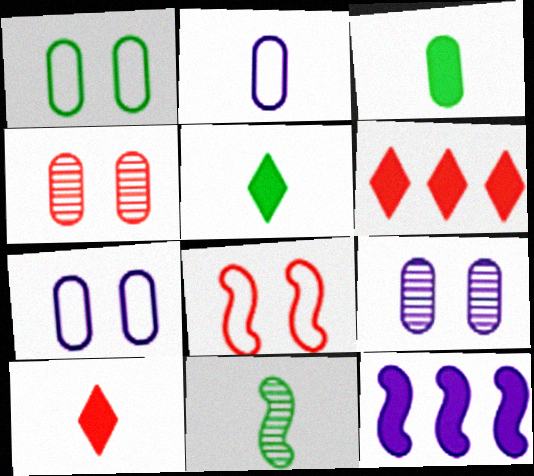[[2, 10, 11], 
[6, 7, 11], 
[8, 11, 12]]